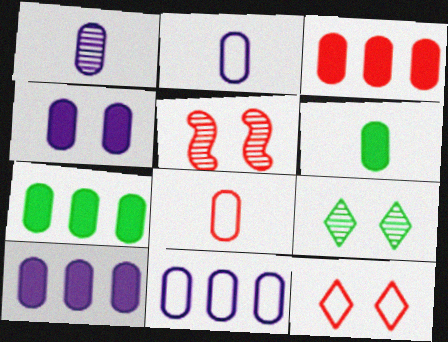[[1, 4, 11], 
[1, 6, 8], 
[3, 4, 6], 
[3, 7, 10]]